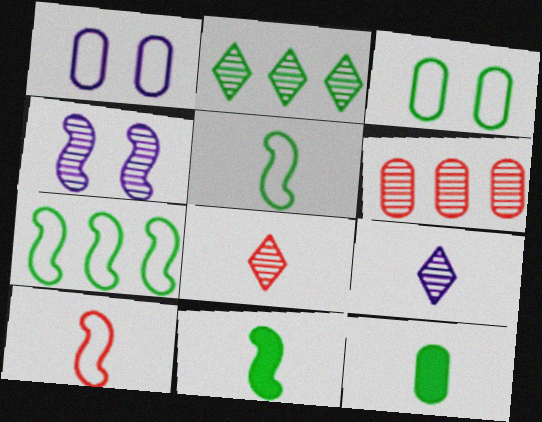[[1, 6, 12], 
[2, 3, 11], 
[9, 10, 12]]